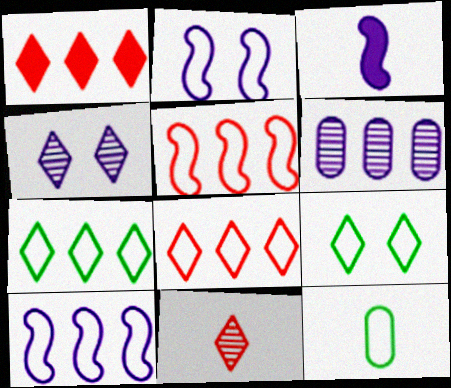[[2, 8, 12], 
[3, 11, 12]]